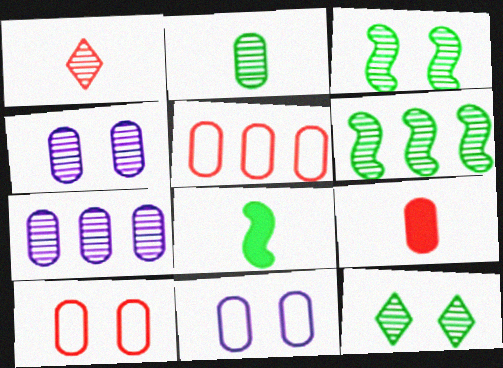[[1, 3, 7], 
[1, 4, 6], 
[2, 6, 12]]